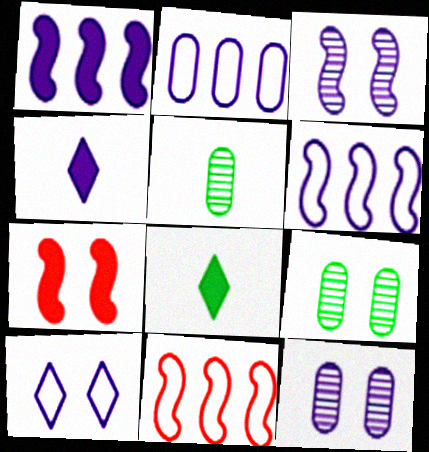[[2, 3, 4], 
[4, 6, 12], 
[4, 9, 11], 
[7, 9, 10], 
[8, 11, 12]]